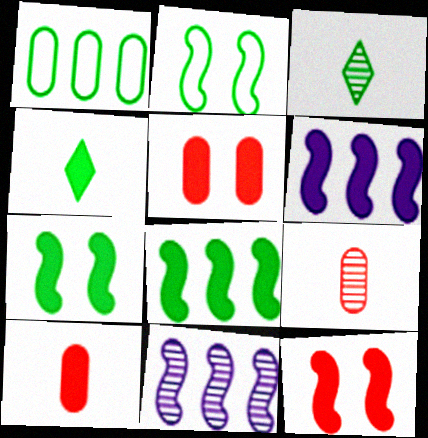[[1, 3, 7], 
[4, 5, 6]]